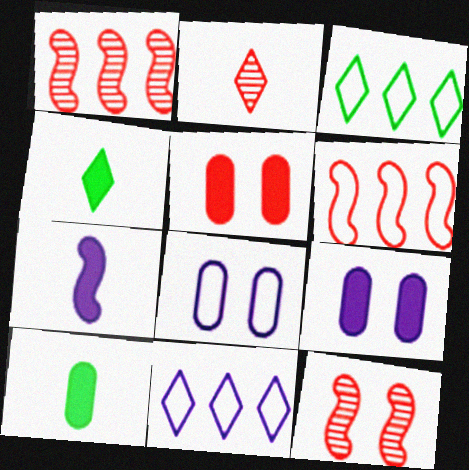[[1, 4, 8], 
[2, 5, 6], 
[10, 11, 12]]